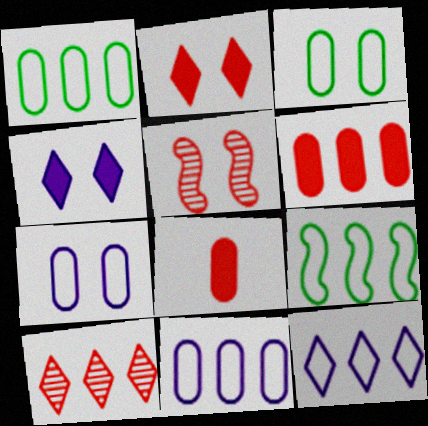[[3, 4, 5]]